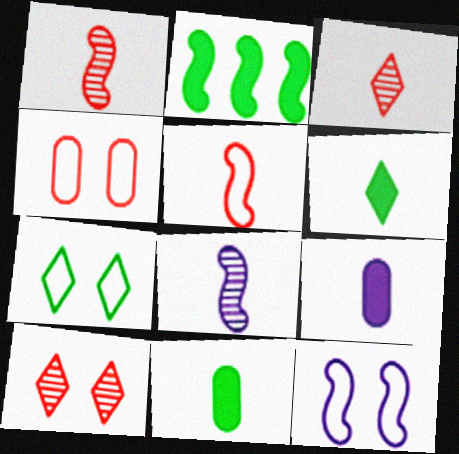[[1, 2, 12], 
[4, 7, 12]]